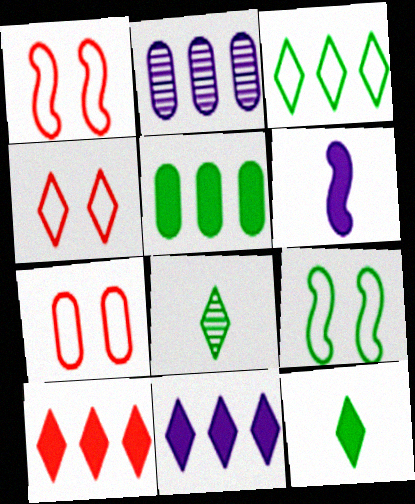[[1, 2, 12], 
[1, 4, 7], 
[4, 8, 11], 
[5, 8, 9]]